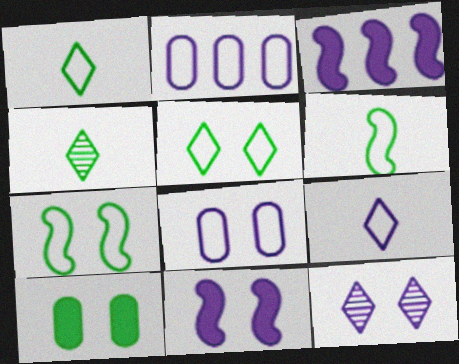[[8, 11, 12]]